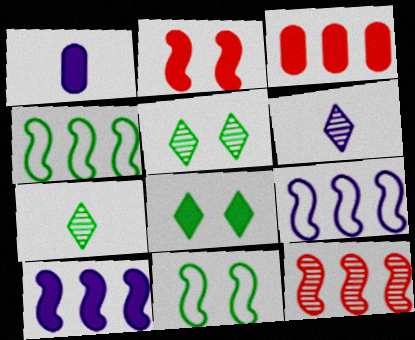[[3, 6, 11], 
[4, 10, 12]]